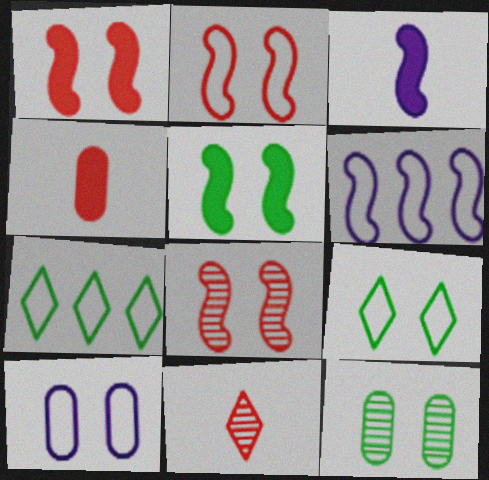[[1, 2, 8], 
[2, 9, 10], 
[5, 9, 12]]